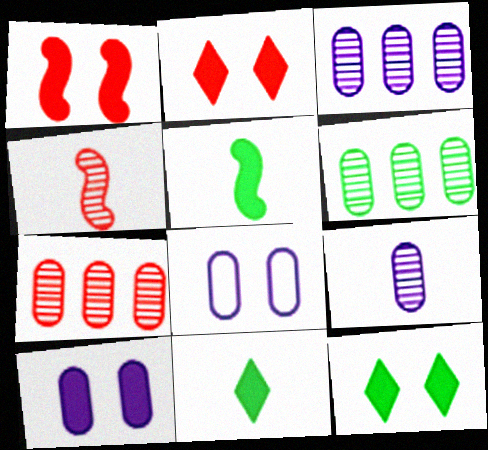[[1, 10, 12], 
[3, 6, 7]]